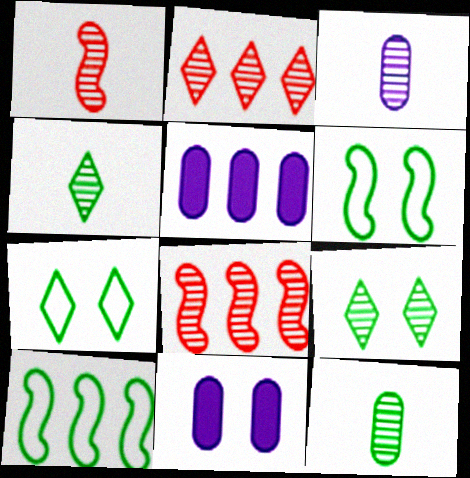[[1, 3, 4], 
[1, 5, 7], 
[2, 5, 10], 
[3, 8, 9]]